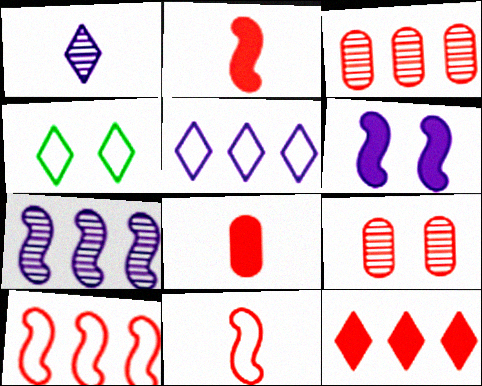[[1, 4, 12], 
[3, 10, 12], 
[4, 6, 9], 
[4, 7, 8], 
[9, 11, 12]]